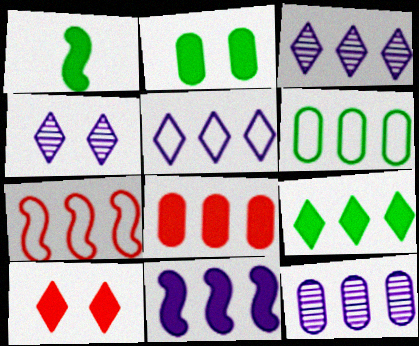[[1, 2, 9], 
[5, 6, 7], 
[5, 11, 12], 
[6, 8, 12], 
[7, 9, 12], 
[8, 9, 11]]